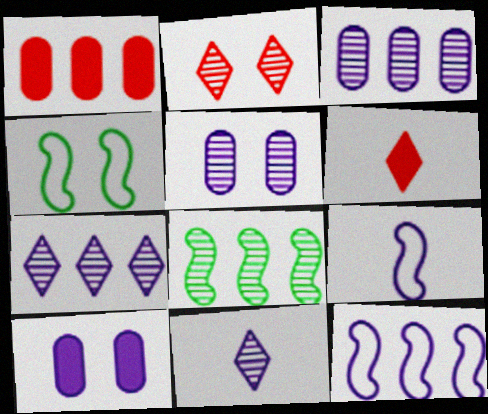[[1, 4, 11], 
[2, 4, 10], 
[3, 4, 6], 
[7, 9, 10], 
[10, 11, 12]]